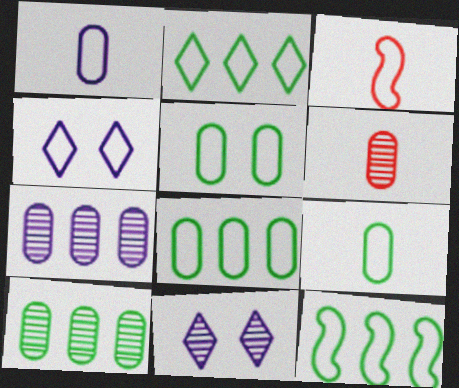[[2, 8, 12], 
[3, 4, 8], 
[5, 8, 9]]